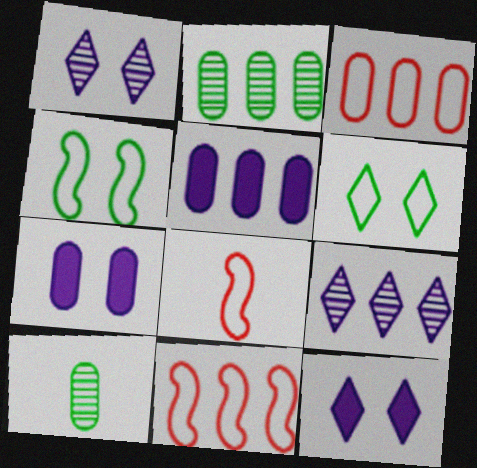[[2, 3, 5], 
[2, 8, 12], 
[3, 7, 10], 
[10, 11, 12]]